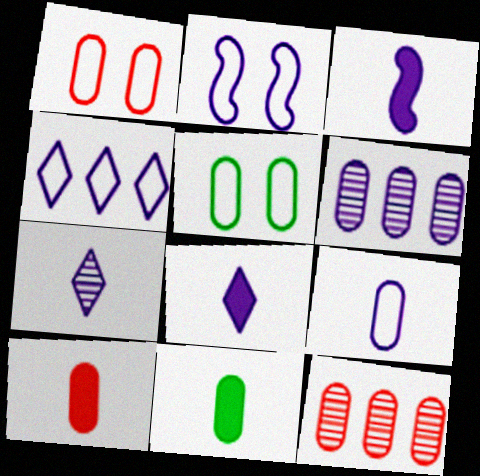[[1, 6, 11], 
[1, 10, 12], 
[2, 4, 9], 
[2, 6, 8], 
[3, 7, 9], 
[5, 6, 10]]